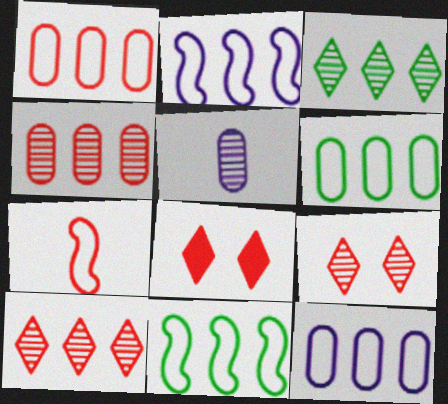[[1, 6, 12], 
[4, 7, 8], 
[5, 8, 11]]